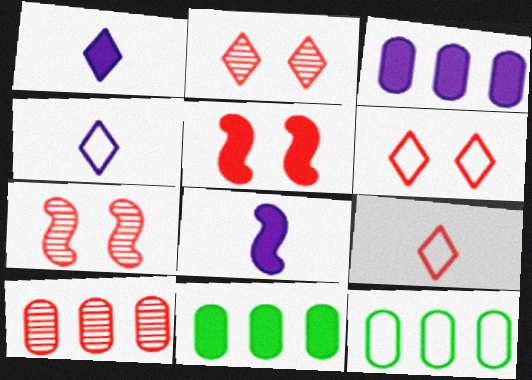[[1, 5, 11], 
[1, 7, 12], 
[2, 8, 12], 
[3, 10, 12], 
[4, 7, 11], 
[5, 9, 10]]